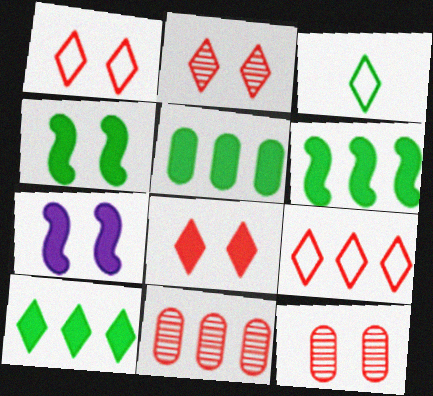[[1, 2, 8], 
[3, 7, 11], 
[5, 6, 10]]